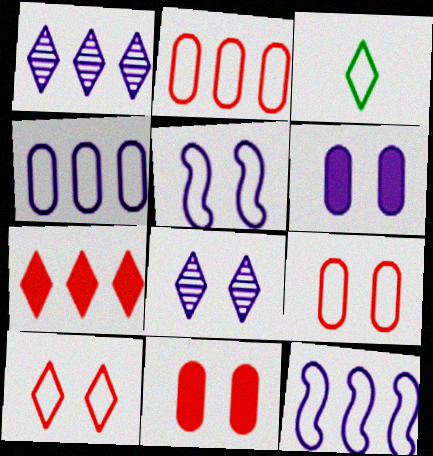[[2, 3, 5], 
[3, 7, 8], 
[3, 9, 12], 
[5, 6, 8]]